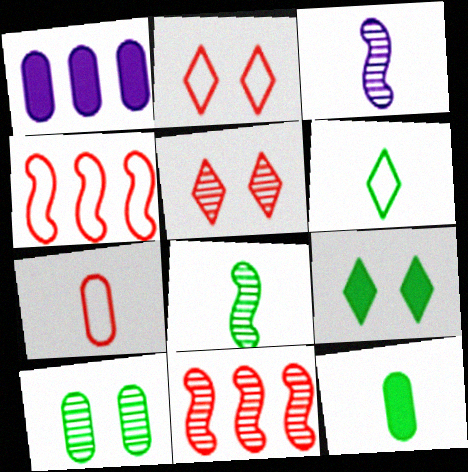[[1, 2, 8], 
[1, 7, 10], 
[2, 4, 7], 
[6, 8, 12]]